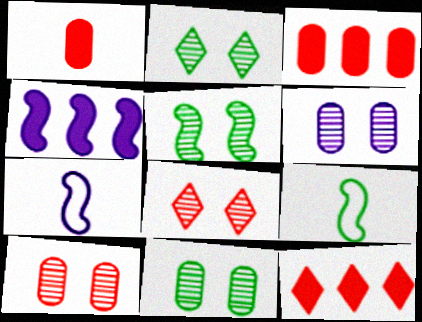[[2, 3, 7], 
[2, 5, 11], 
[5, 6, 8], 
[6, 9, 12], 
[6, 10, 11], 
[7, 11, 12]]